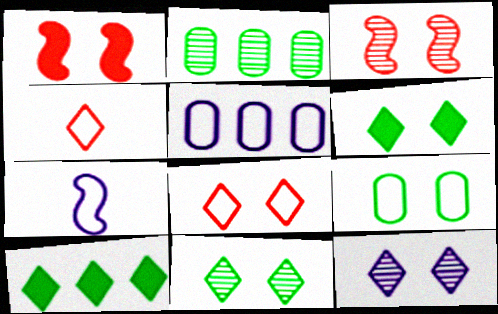[[1, 9, 12], 
[4, 10, 12], 
[6, 8, 12]]